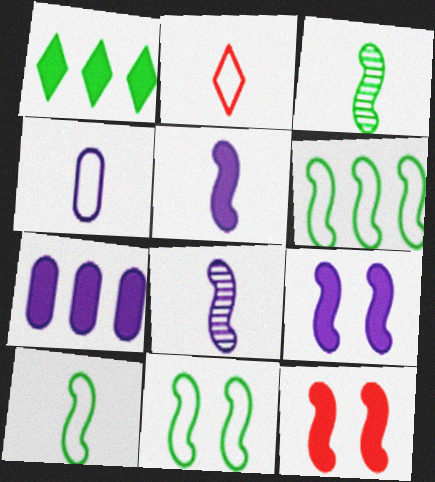[[2, 4, 10], 
[6, 8, 12], 
[6, 10, 11]]